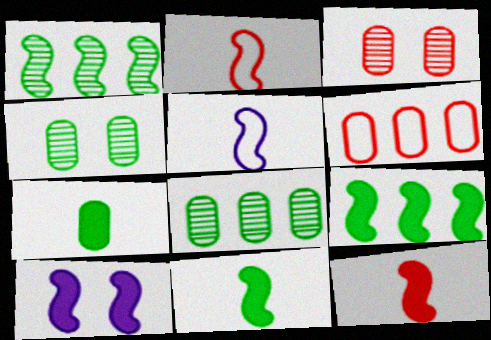[[1, 2, 10], 
[9, 10, 12]]